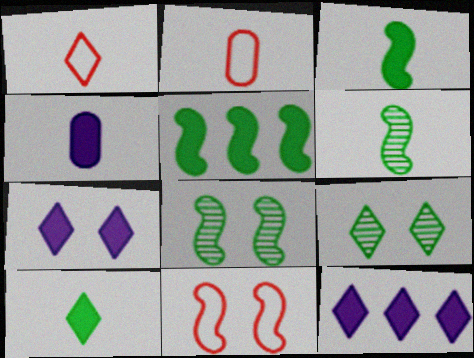[[1, 4, 6], 
[1, 9, 12], 
[2, 8, 12]]